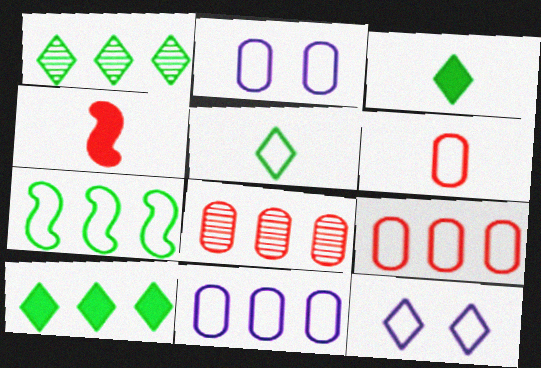[[1, 2, 4], 
[6, 7, 12]]